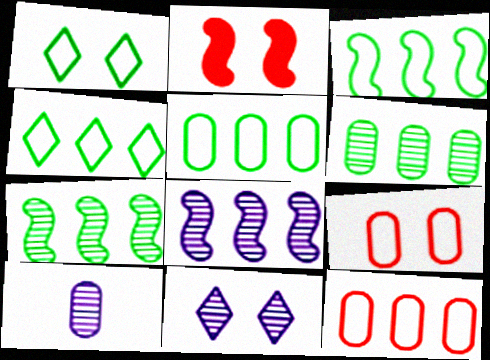[[2, 4, 10], 
[3, 4, 5], 
[8, 10, 11]]